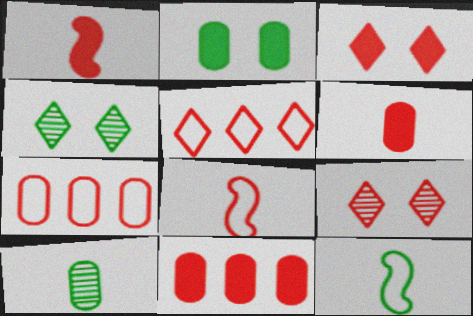[[1, 3, 11], 
[1, 7, 9], 
[8, 9, 11]]